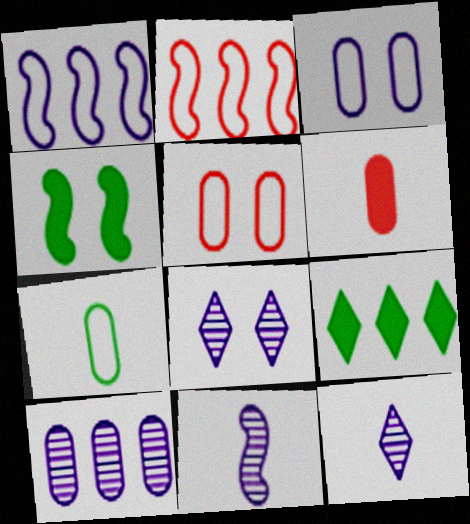[[2, 4, 11], 
[2, 9, 10], 
[4, 5, 8], 
[5, 9, 11], 
[8, 10, 11]]